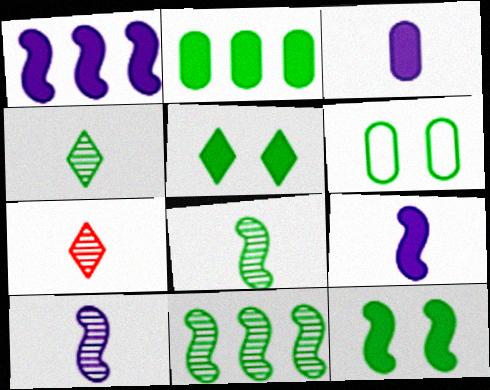[[1, 6, 7]]